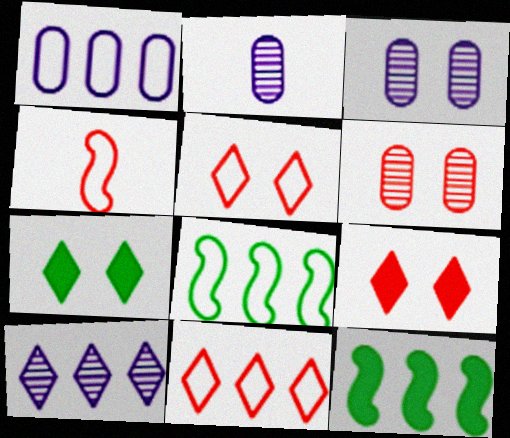[[1, 8, 11], 
[2, 5, 12], 
[2, 8, 9]]